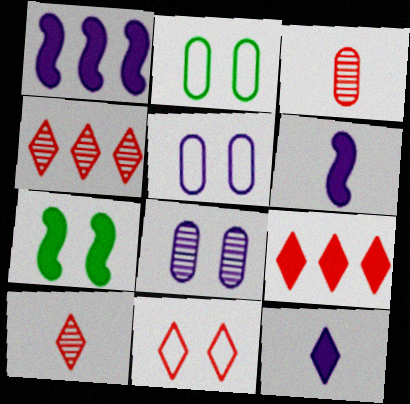[[1, 2, 10], 
[2, 4, 6], 
[7, 8, 11], 
[9, 10, 11]]